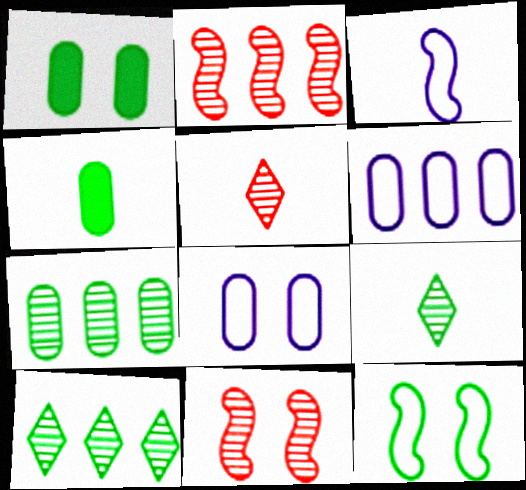[[3, 4, 5], 
[4, 10, 12]]